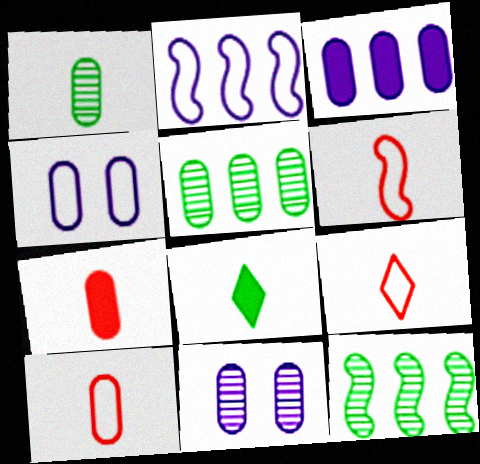[[4, 5, 7], 
[6, 9, 10]]